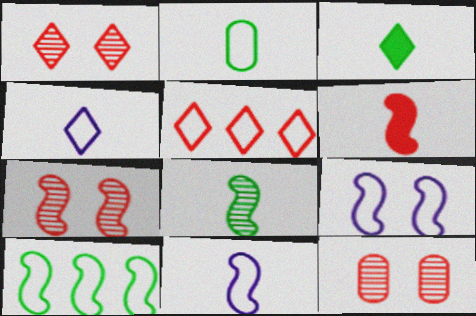[[1, 7, 12], 
[2, 3, 8], 
[2, 5, 9], 
[5, 6, 12], 
[6, 8, 11]]